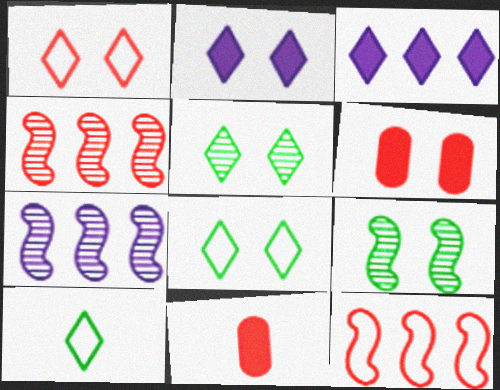[[1, 2, 5], 
[1, 4, 11], 
[6, 7, 10], 
[7, 8, 11]]